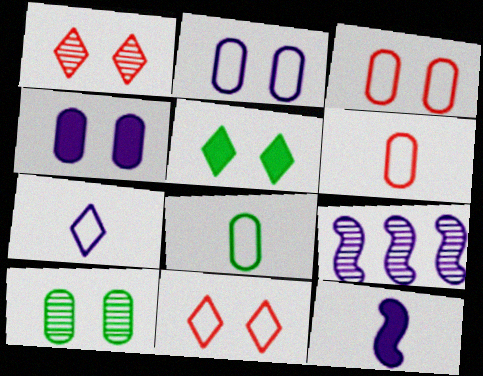[[3, 4, 10], 
[4, 7, 9], 
[5, 6, 9]]